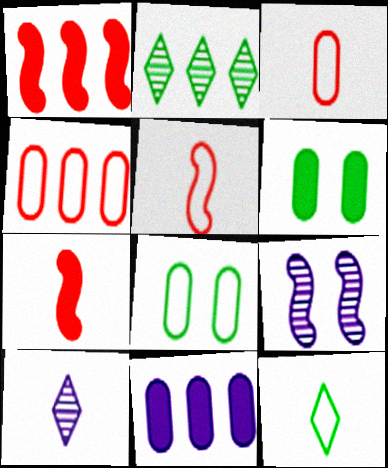[[1, 8, 10]]